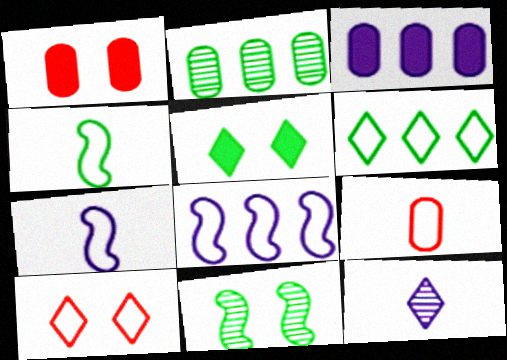[[2, 4, 5]]